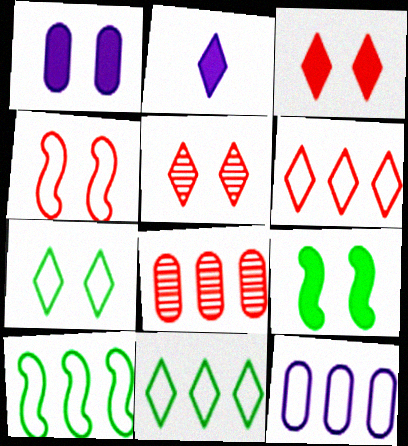[[1, 3, 9], 
[2, 5, 11], 
[6, 10, 12]]